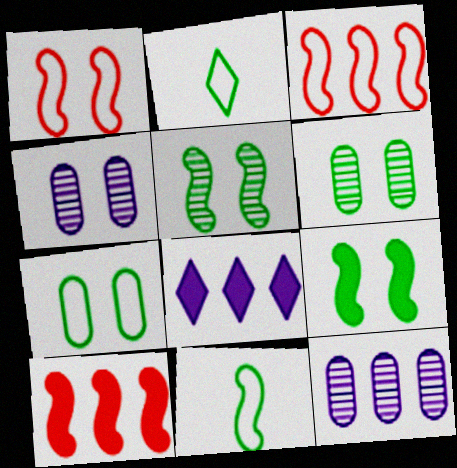[[2, 4, 10]]